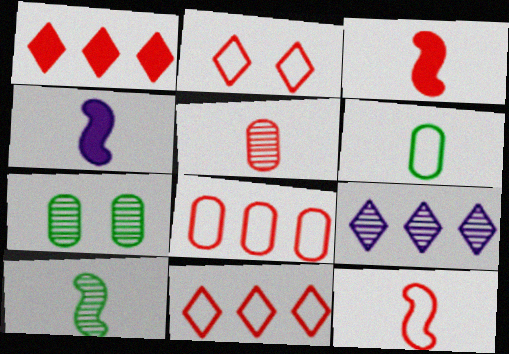[[2, 8, 12], 
[4, 7, 11], 
[4, 10, 12]]